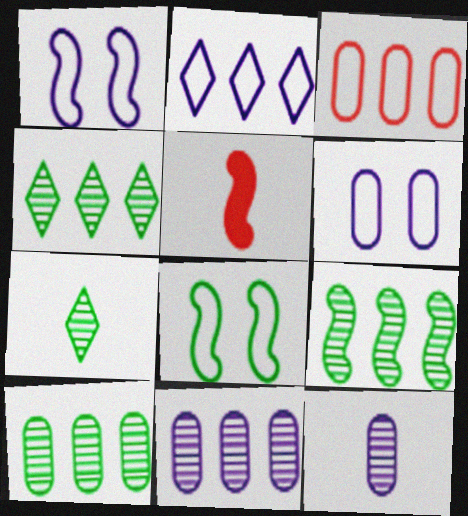[[1, 5, 9], 
[4, 5, 6], 
[4, 9, 10]]